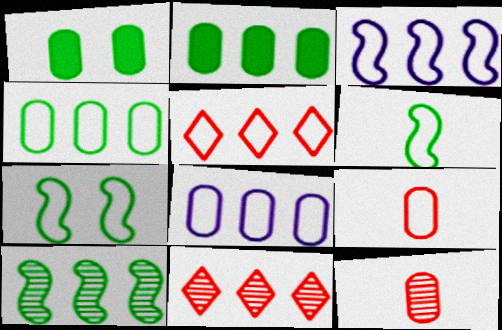[[1, 8, 12], 
[2, 3, 11], 
[3, 4, 5]]